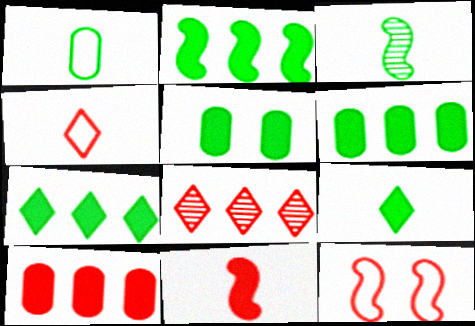[[1, 3, 9], 
[2, 5, 9], 
[2, 6, 7]]